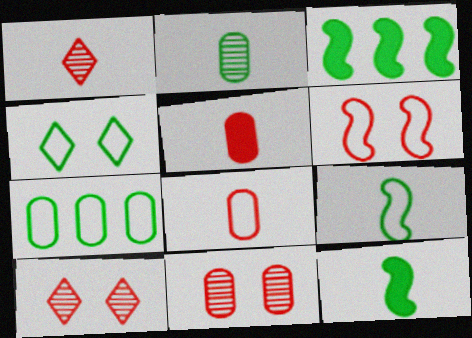[[2, 3, 4], 
[4, 7, 9]]